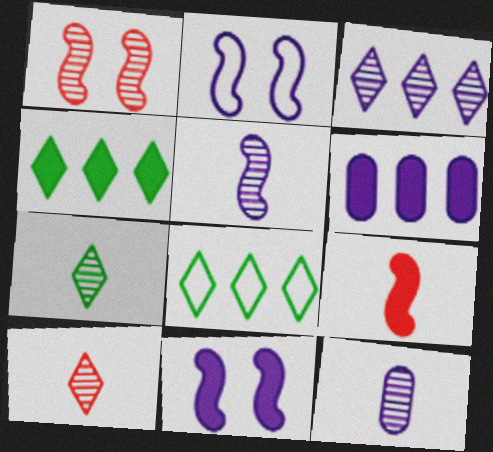[]